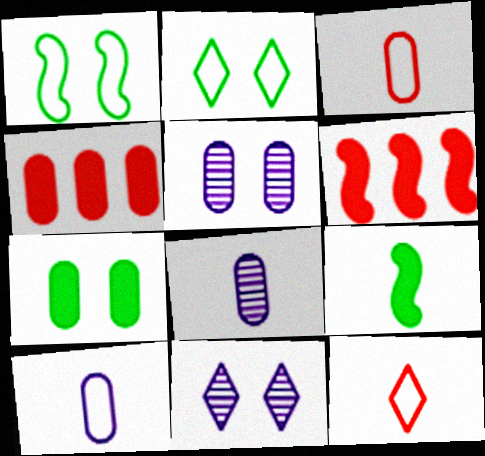[[2, 6, 8], 
[8, 9, 12]]